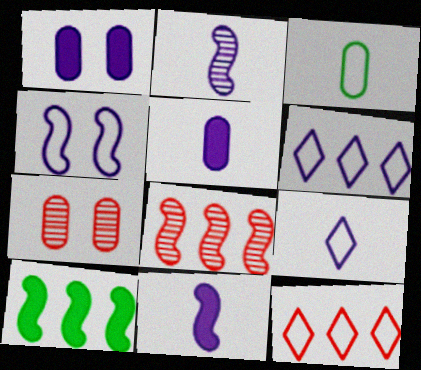[[1, 2, 6], 
[2, 5, 9], 
[3, 4, 12], 
[7, 9, 10]]